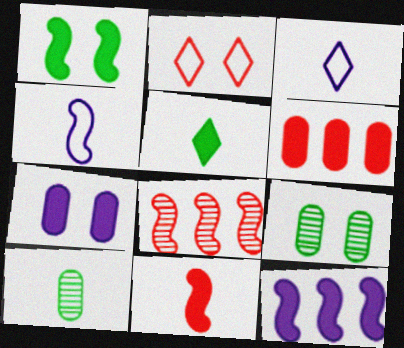[[1, 4, 8], 
[1, 11, 12], 
[2, 10, 12], 
[3, 10, 11]]